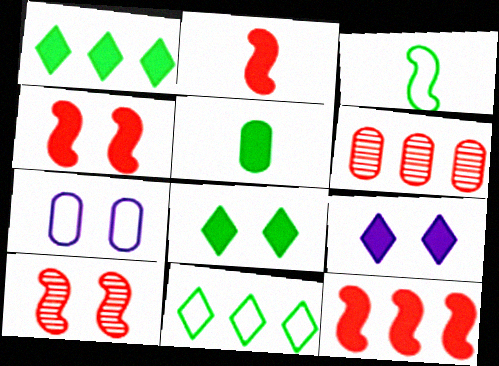[[2, 4, 12], 
[3, 6, 9], 
[5, 6, 7], 
[5, 9, 12], 
[7, 8, 10]]